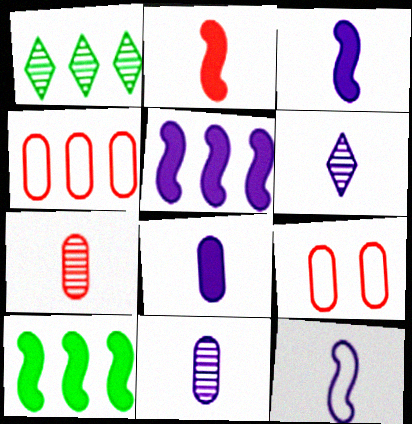[[1, 3, 9], 
[1, 4, 5], 
[6, 8, 12], 
[6, 9, 10]]